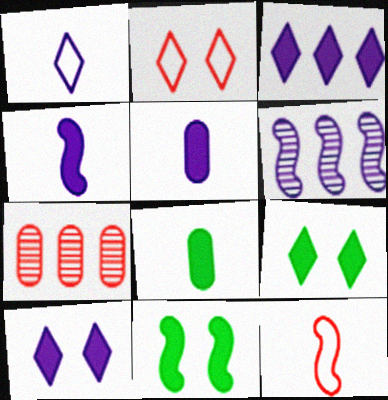[[1, 7, 11], 
[2, 6, 8], 
[6, 11, 12]]